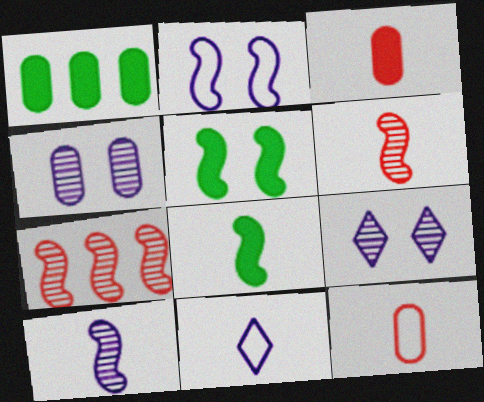[[1, 4, 12], 
[2, 7, 8]]